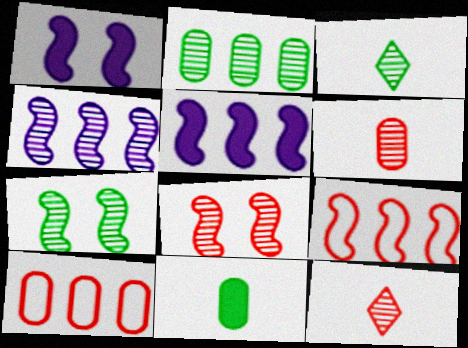[[1, 3, 10], 
[2, 3, 7]]